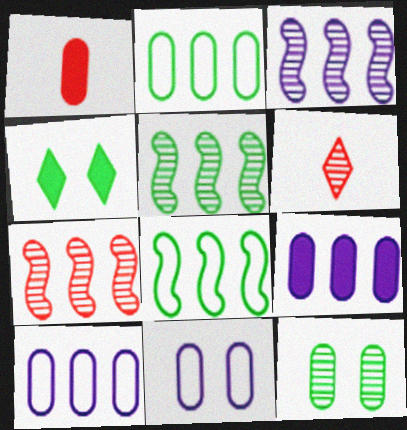[[1, 10, 12], 
[3, 5, 7], 
[3, 6, 12]]